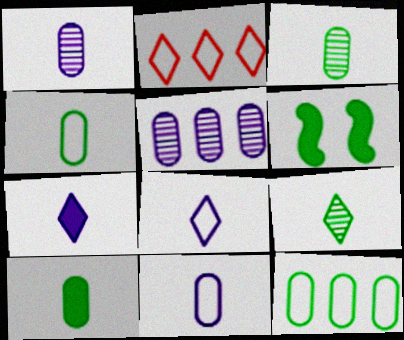[[1, 2, 6], 
[3, 4, 10], 
[6, 9, 12]]